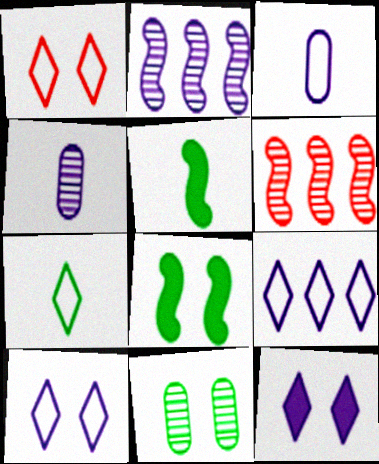[[1, 7, 9], 
[2, 3, 12]]